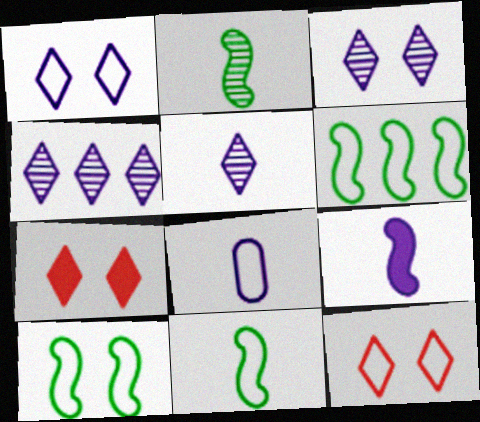[[3, 4, 5], 
[5, 8, 9], 
[6, 8, 12], 
[6, 10, 11]]